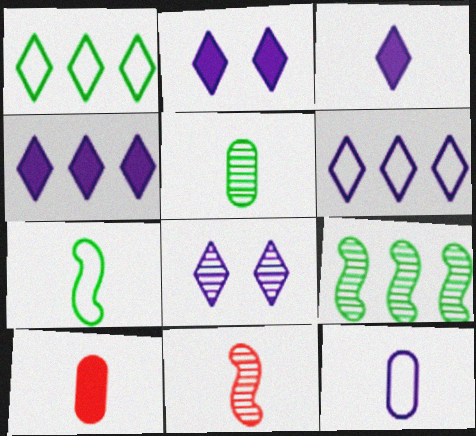[[2, 3, 4], 
[3, 6, 8], 
[5, 10, 12]]